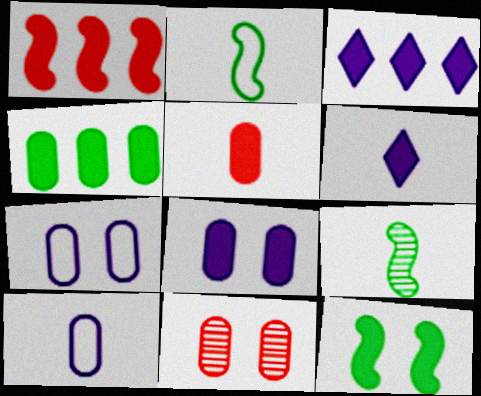[[1, 3, 4], 
[2, 3, 11], 
[3, 5, 12], 
[4, 5, 8], 
[4, 10, 11]]